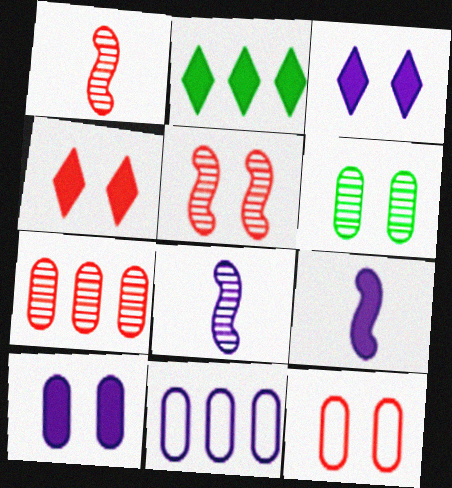[[2, 8, 12], 
[3, 8, 11], 
[4, 5, 12], 
[6, 10, 12]]